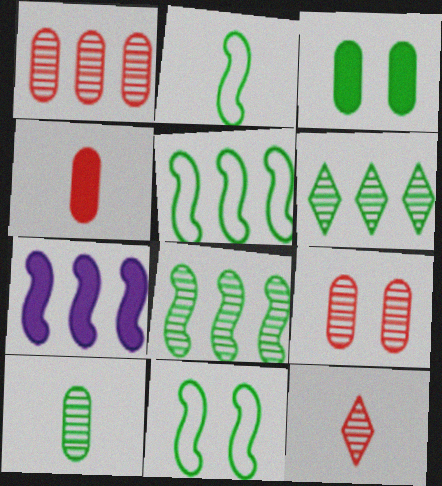[[2, 3, 6], 
[2, 5, 11]]